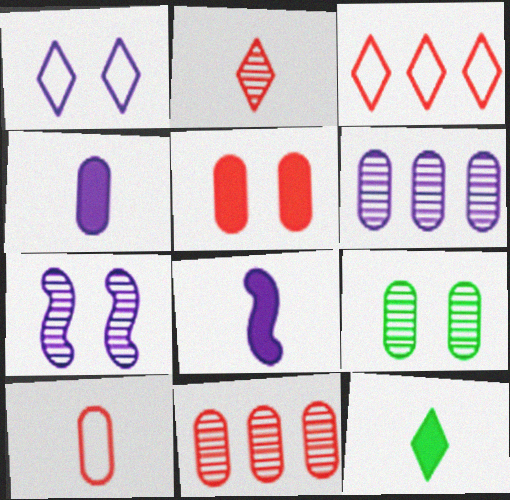[[1, 6, 8], 
[3, 8, 9], 
[5, 10, 11]]